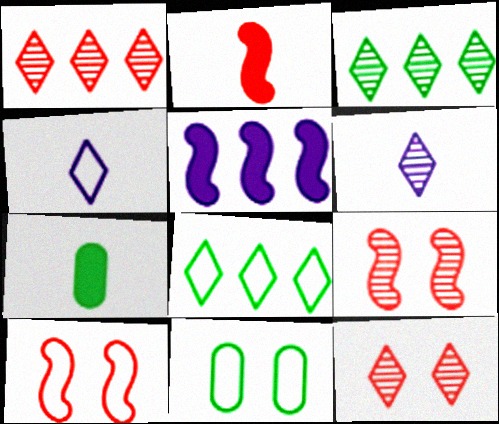[[3, 6, 12]]